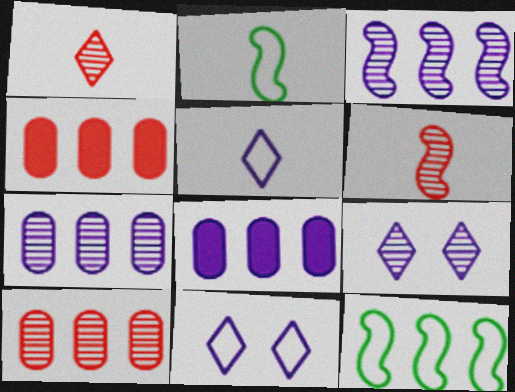[[2, 4, 9]]